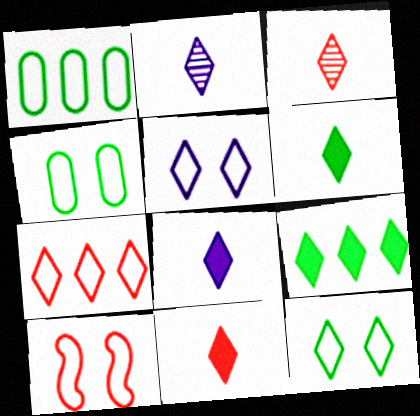[[3, 5, 9], 
[4, 5, 10], 
[6, 8, 11]]